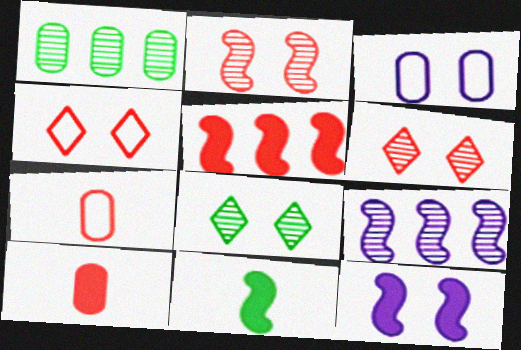[[1, 3, 10], 
[5, 6, 7], 
[5, 11, 12]]